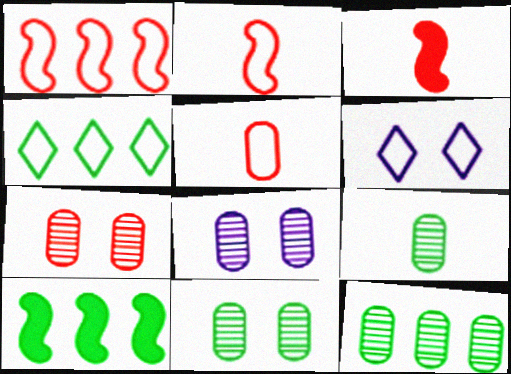[[3, 4, 8], 
[3, 6, 12], 
[4, 10, 12], 
[7, 8, 11], 
[9, 11, 12]]